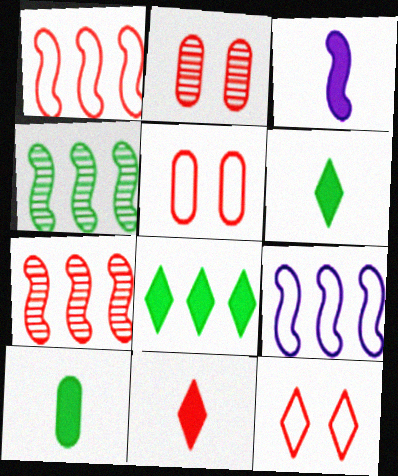[[1, 2, 11], 
[2, 6, 9], 
[3, 10, 11], 
[5, 7, 11]]